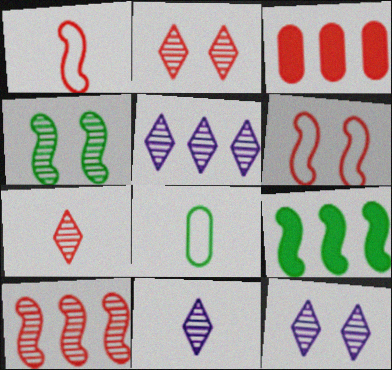[[1, 2, 3], 
[3, 6, 7], 
[5, 11, 12]]